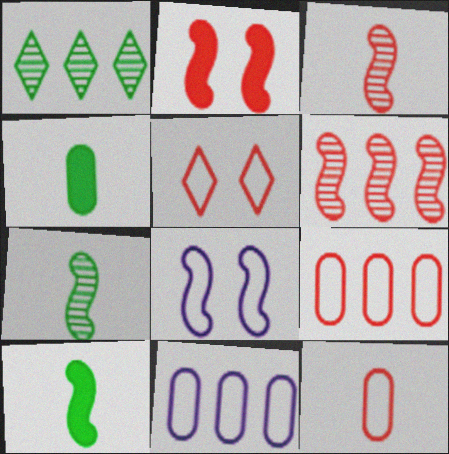[[6, 8, 10]]